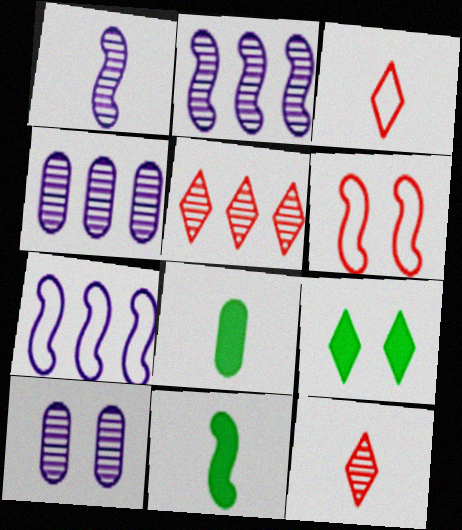[[1, 3, 8], 
[2, 6, 11], 
[6, 9, 10]]